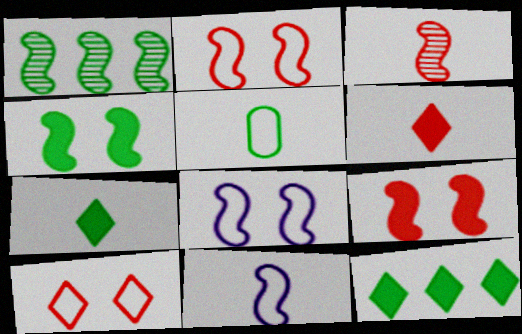[[1, 9, 11]]